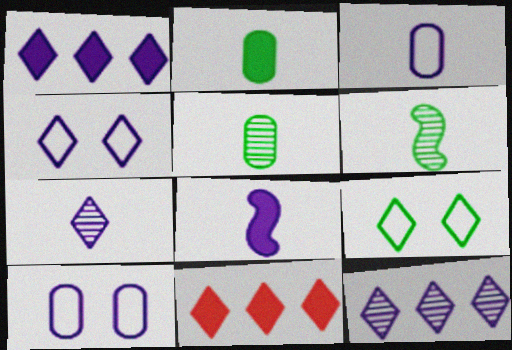[[1, 4, 7], 
[3, 7, 8], 
[6, 10, 11], 
[7, 9, 11], 
[8, 10, 12]]